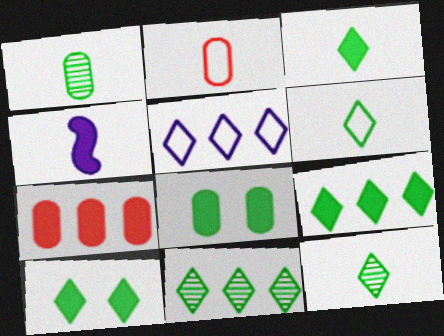[[2, 4, 12], 
[3, 6, 12], 
[3, 9, 10], 
[4, 7, 10], 
[6, 10, 11]]